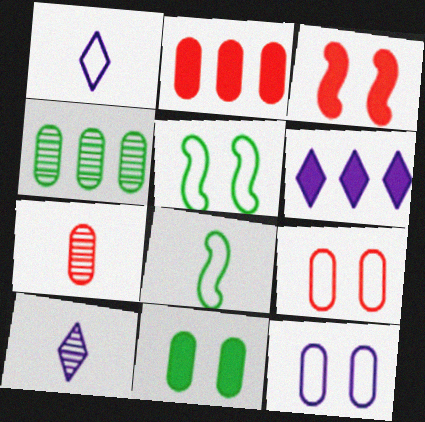[[1, 3, 4], 
[2, 5, 10], 
[2, 7, 9], 
[5, 6, 7]]